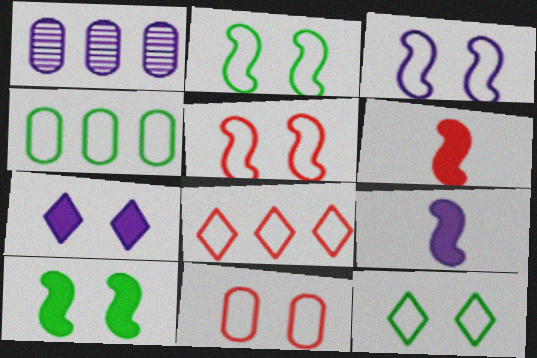[[1, 6, 12], 
[2, 3, 5], 
[3, 11, 12]]